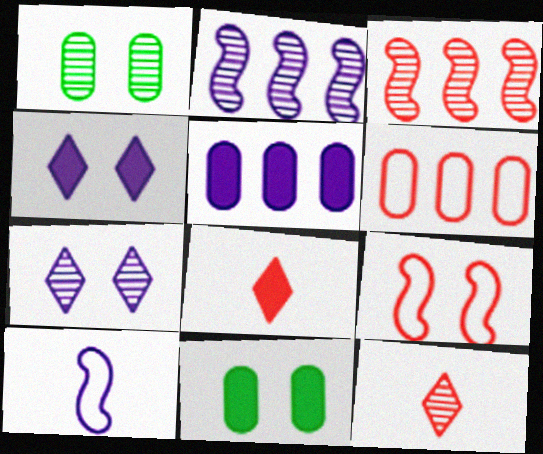[[1, 2, 12], 
[1, 4, 9], 
[5, 7, 10], 
[7, 9, 11]]